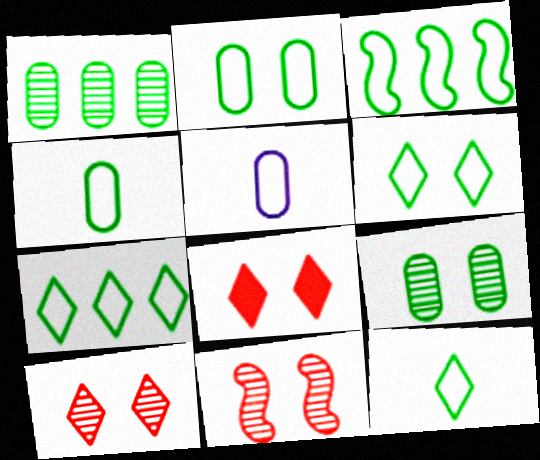[[2, 3, 12], 
[3, 4, 6], 
[6, 7, 12]]